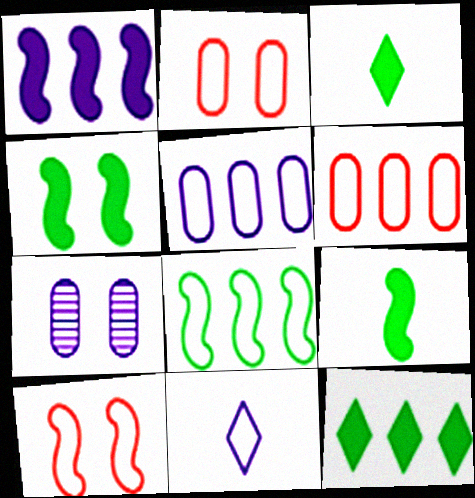[[1, 7, 11], 
[2, 8, 11]]